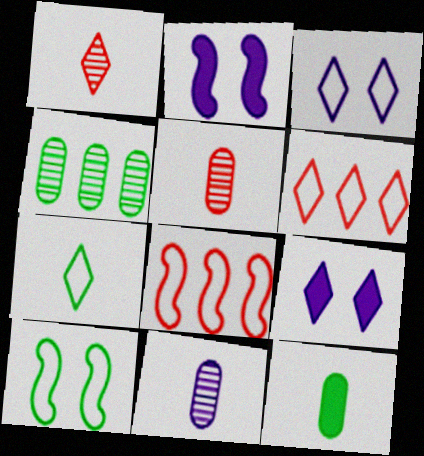[[3, 6, 7]]